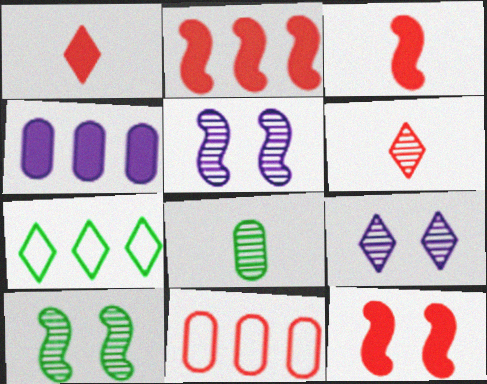[[1, 7, 9], 
[2, 3, 12], 
[6, 11, 12]]